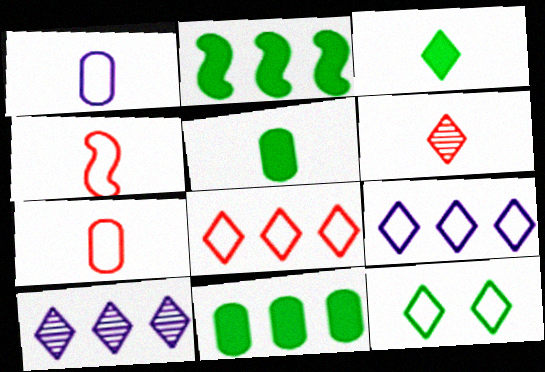[]